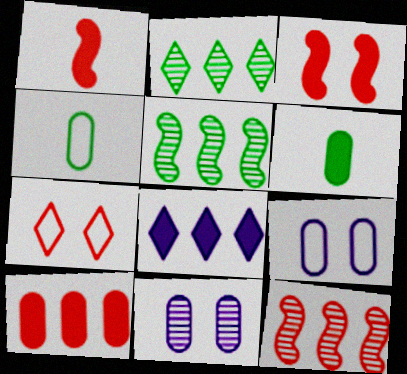[[1, 2, 9], 
[3, 6, 8], 
[4, 10, 11]]